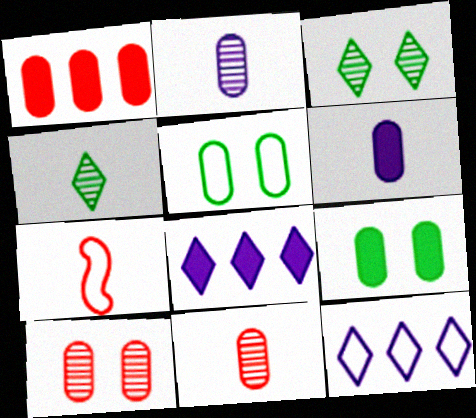[[1, 2, 5], 
[1, 6, 9], 
[4, 6, 7], 
[5, 7, 12]]